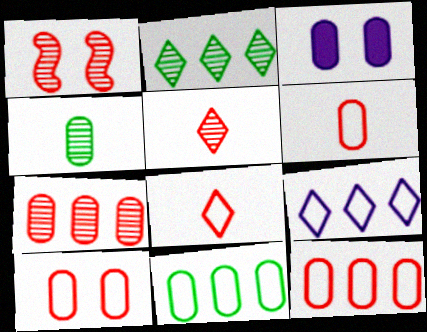[[1, 5, 7], 
[3, 4, 12], 
[6, 10, 12]]